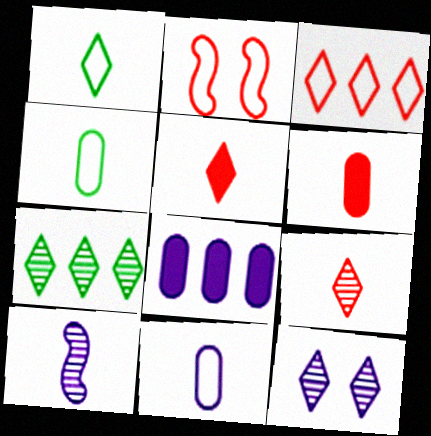[[1, 6, 10], 
[4, 5, 10], 
[7, 9, 12]]